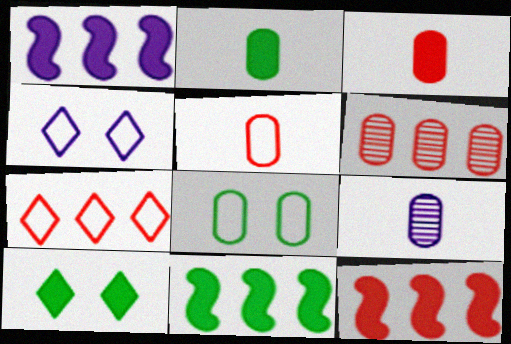[[1, 3, 10], 
[1, 4, 9], 
[1, 11, 12], 
[2, 5, 9], 
[2, 10, 11], 
[6, 7, 12]]